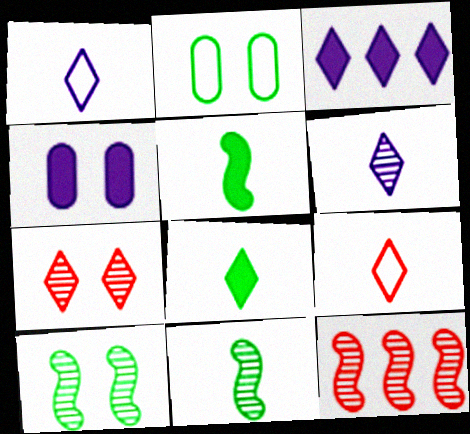[[6, 8, 9]]